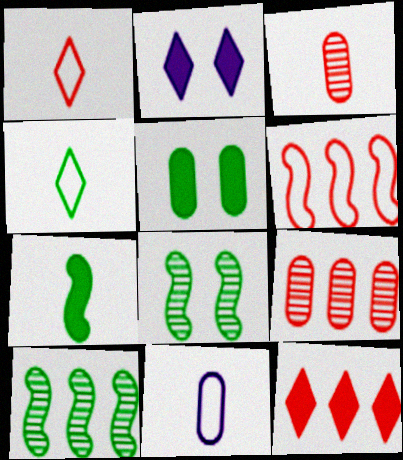[[4, 5, 10], 
[5, 9, 11], 
[6, 9, 12], 
[8, 11, 12]]